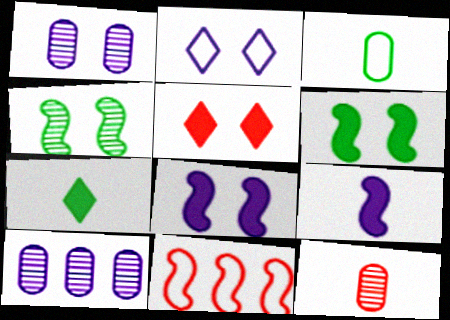[[1, 2, 8], 
[1, 7, 11], 
[2, 3, 11], 
[2, 9, 10], 
[4, 9, 11], 
[5, 11, 12]]